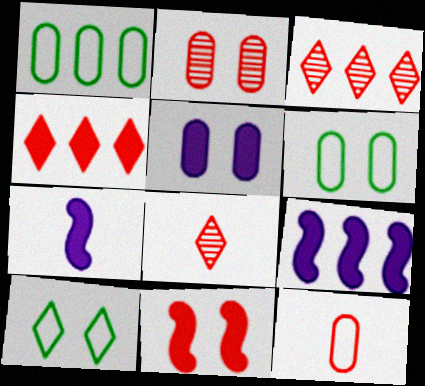[[1, 3, 9], 
[2, 5, 6], 
[3, 6, 7], 
[3, 11, 12], 
[6, 8, 9]]